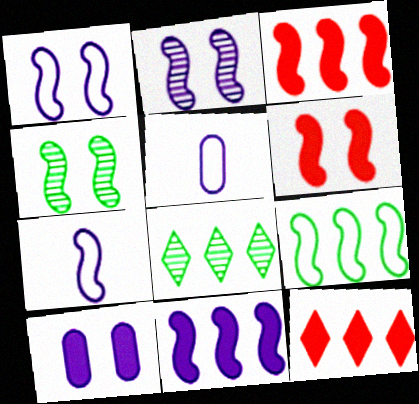[[1, 4, 6], 
[2, 7, 11], 
[3, 4, 7], 
[4, 5, 12], 
[5, 6, 8]]